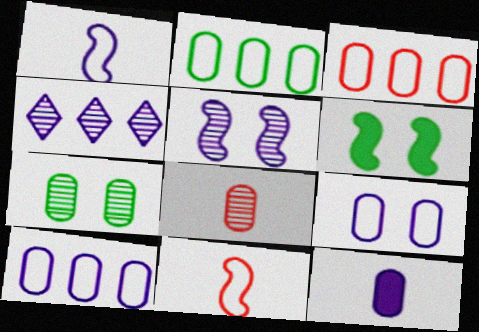[[2, 3, 10], 
[3, 7, 12]]